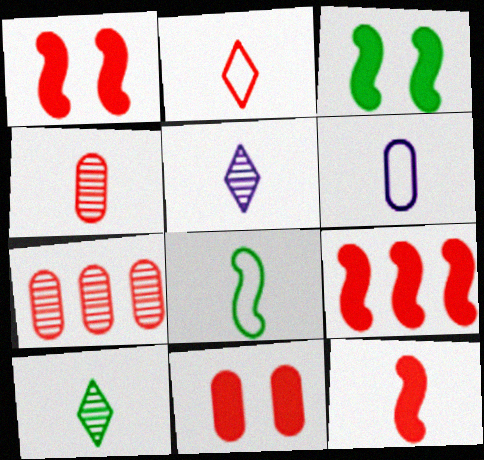[[1, 2, 7], 
[1, 9, 12], 
[2, 4, 12], 
[2, 6, 8], 
[6, 10, 12]]